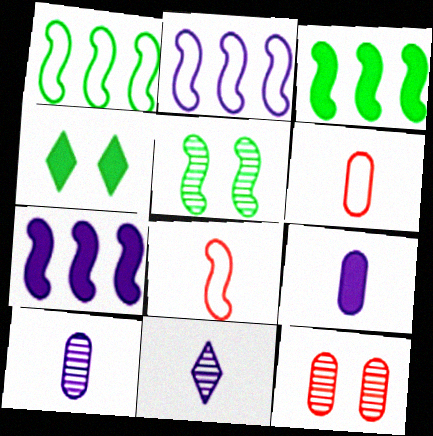[[5, 7, 8]]